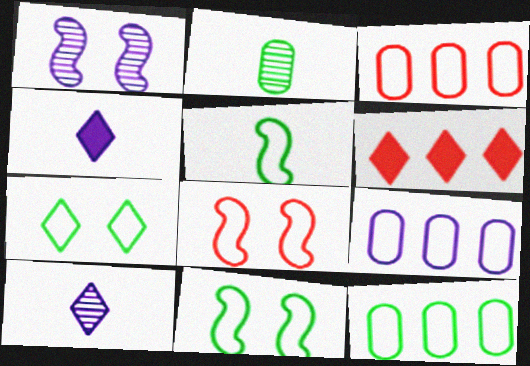[[1, 4, 9], 
[3, 9, 12], 
[5, 7, 12], 
[6, 7, 10]]